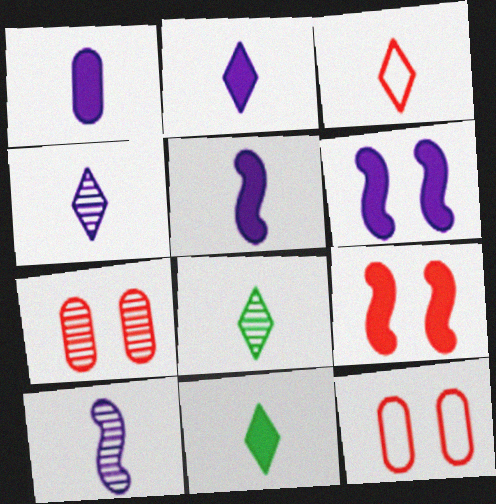[[1, 2, 5], 
[2, 3, 8], 
[3, 4, 11]]